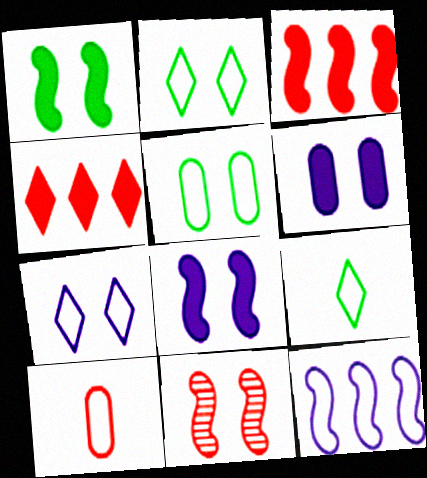[[2, 6, 11], 
[2, 10, 12], 
[4, 10, 11]]